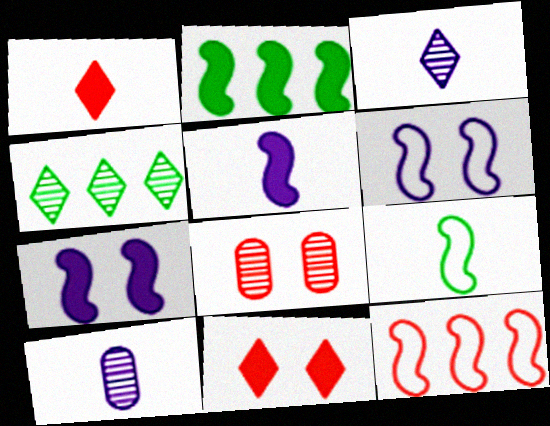[[1, 8, 12], 
[1, 9, 10], 
[6, 9, 12]]